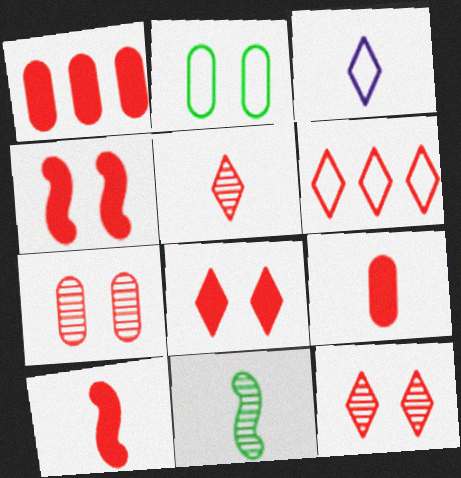[[1, 8, 10], 
[3, 9, 11], 
[5, 6, 8], 
[6, 7, 10]]